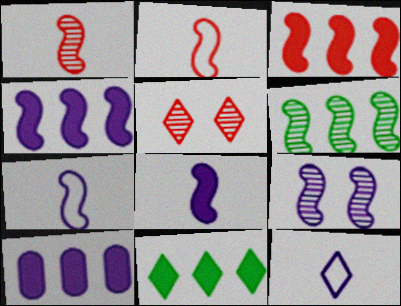[[1, 6, 9], 
[3, 10, 11], 
[4, 7, 9], 
[5, 11, 12], 
[9, 10, 12]]